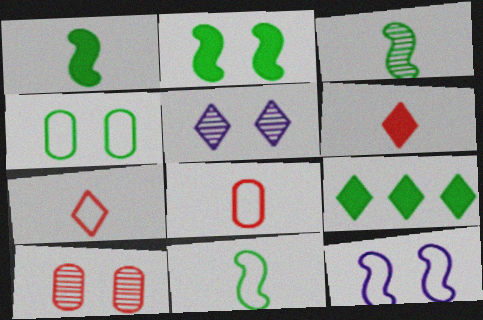[[1, 3, 11], 
[3, 4, 9], 
[5, 7, 9]]